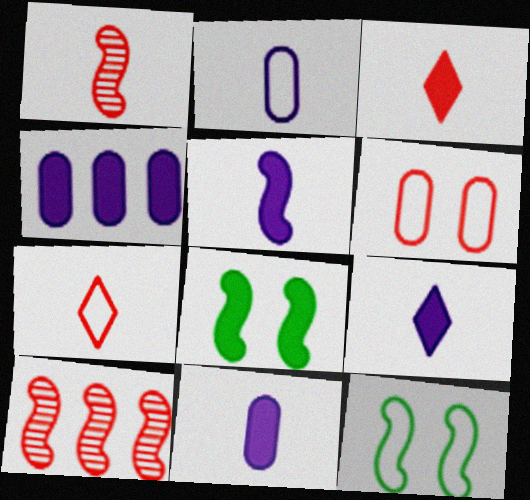[[3, 4, 8], 
[3, 6, 10], 
[5, 9, 11], 
[5, 10, 12]]